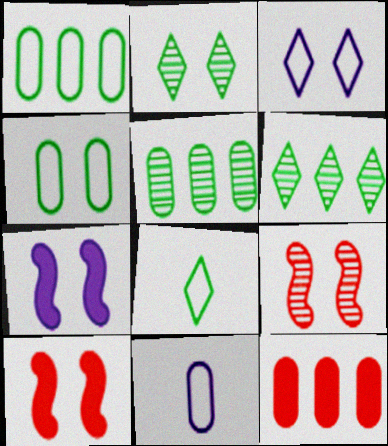[[6, 10, 11]]